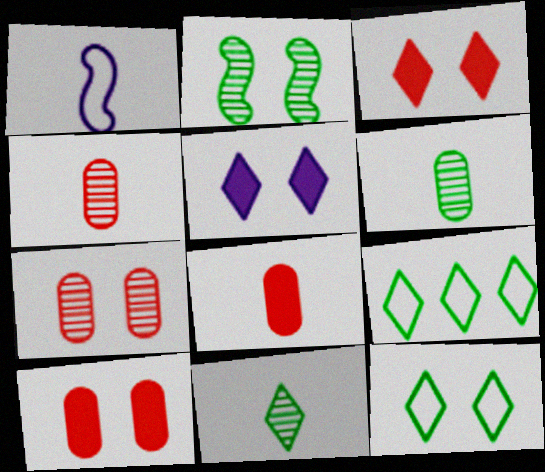[[1, 8, 11]]